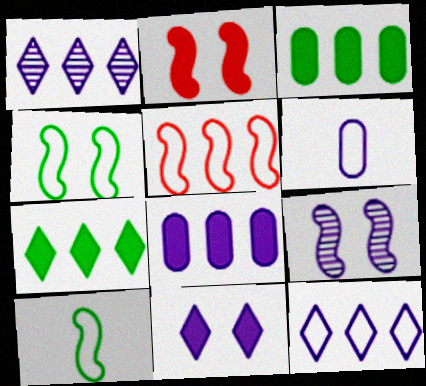[[1, 3, 5], 
[2, 4, 9]]